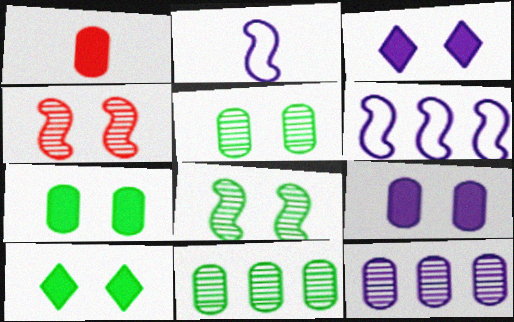[[2, 3, 12]]